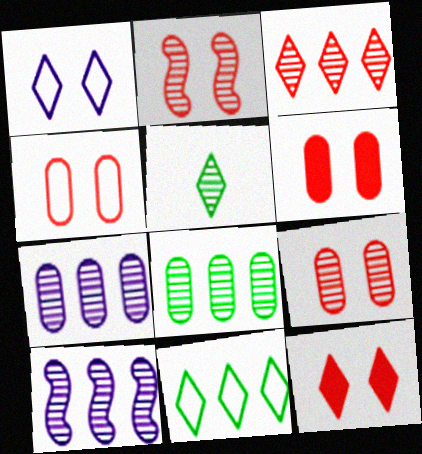[[2, 4, 12], 
[2, 5, 7], 
[3, 8, 10], 
[4, 6, 9], 
[5, 9, 10]]